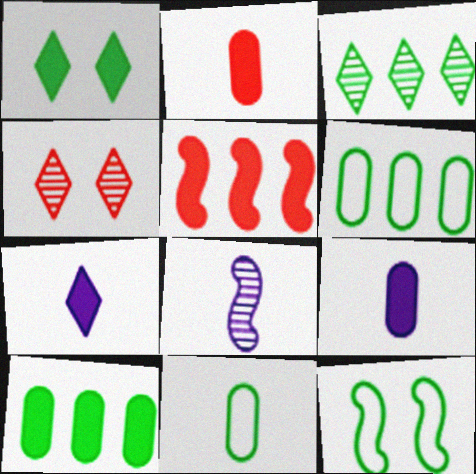[[1, 5, 9], 
[5, 8, 12]]